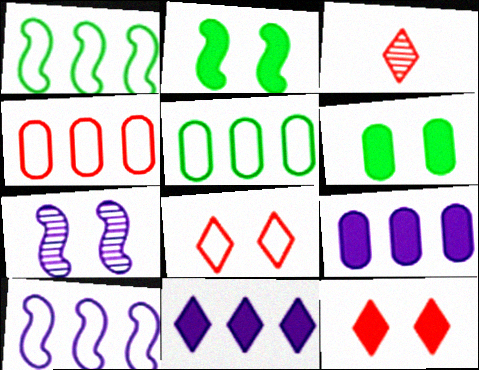[[3, 6, 10], 
[6, 7, 8]]